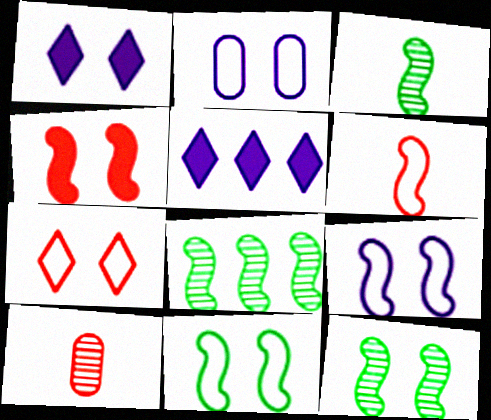[[2, 7, 11], 
[3, 8, 12], 
[4, 9, 12], 
[5, 10, 11]]